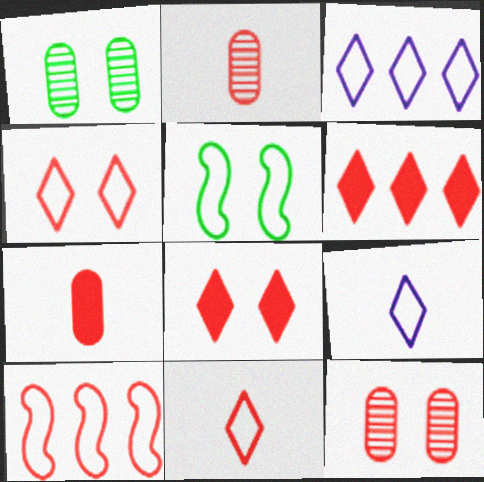[[2, 8, 10]]